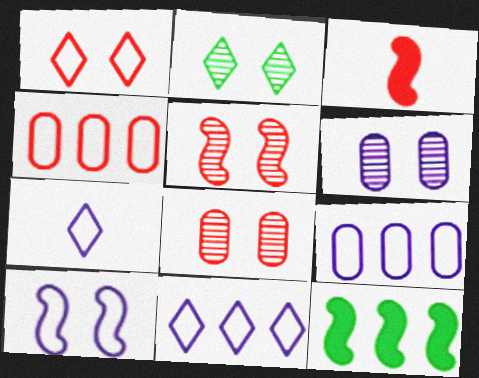[[2, 3, 9], 
[2, 5, 6], 
[7, 8, 12], 
[7, 9, 10]]